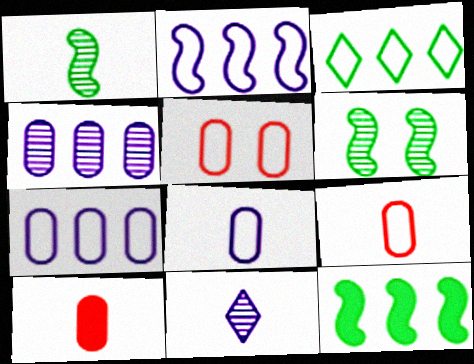[[5, 11, 12]]